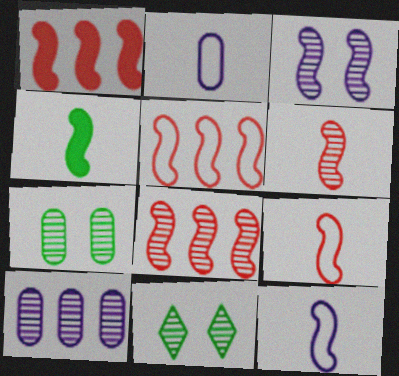[[1, 2, 11], 
[1, 5, 8], 
[3, 4, 5], 
[4, 6, 12], 
[6, 10, 11]]